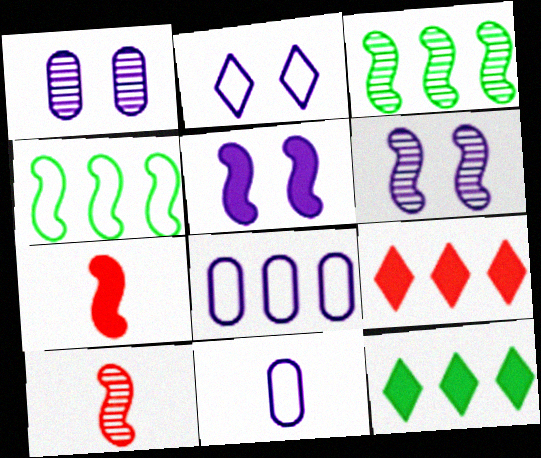[[1, 2, 5], 
[3, 6, 10], 
[3, 8, 9], 
[4, 5, 10], 
[4, 6, 7]]